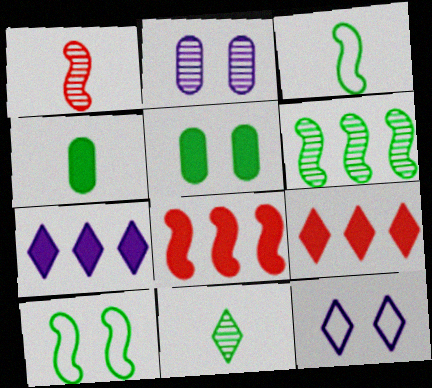[[2, 3, 9], 
[3, 4, 11], 
[9, 11, 12]]